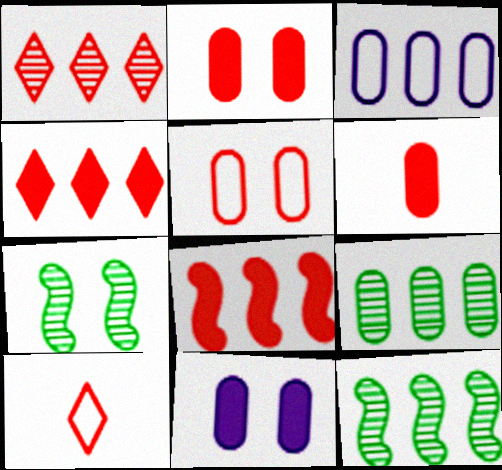[[3, 4, 12], 
[10, 11, 12]]